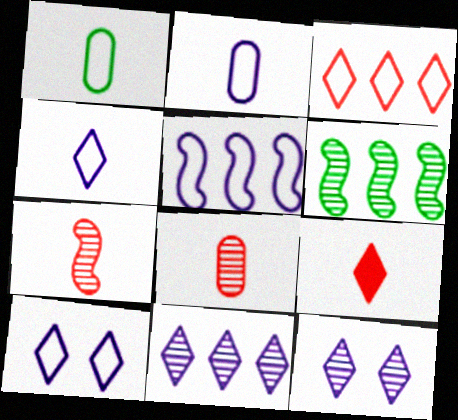[[2, 5, 10], 
[6, 8, 12]]